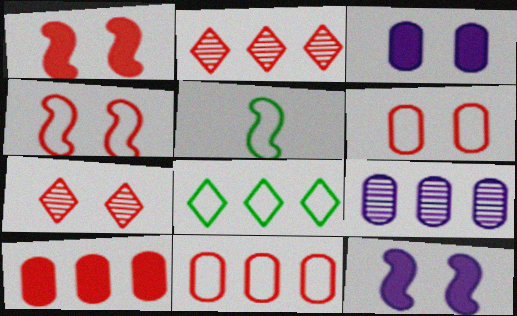[[1, 6, 7], 
[2, 3, 5]]